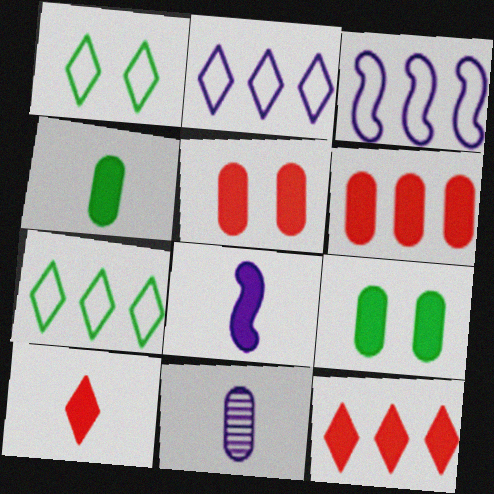[[4, 8, 10], 
[8, 9, 12]]